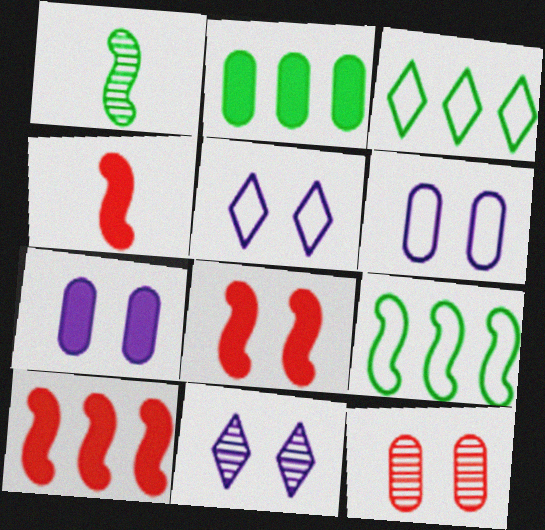[[4, 8, 10]]